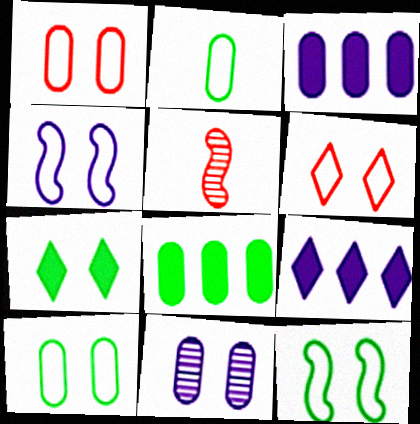[[4, 6, 10], 
[5, 9, 10]]